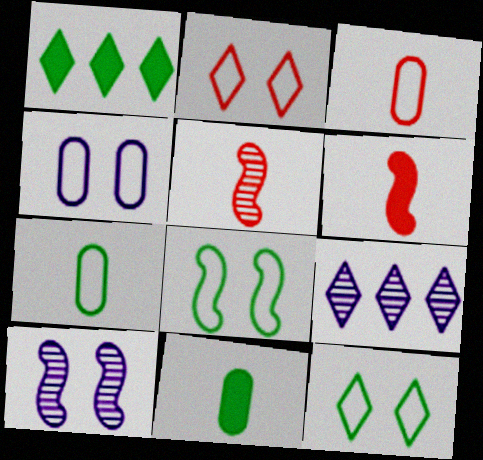[[1, 3, 10], 
[1, 4, 5], 
[2, 4, 8]]